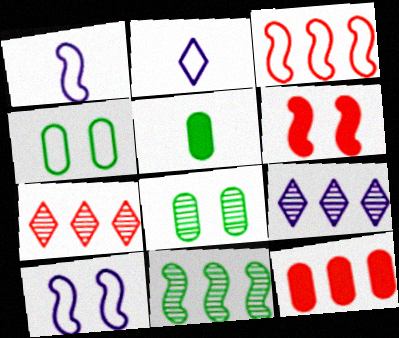[[1, 6, 11], 
[2, 3, 4], 
[3, 7, 12], 
[5, 7, 10]]